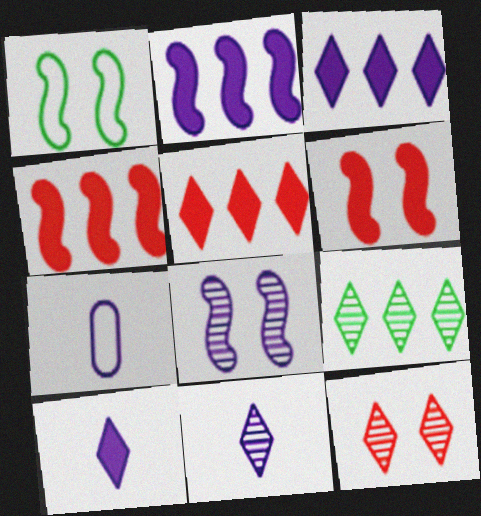[[1, 6, 8], 
[3, 7, 8], 
[6, 7, 9], 
[9, 11, 12]]